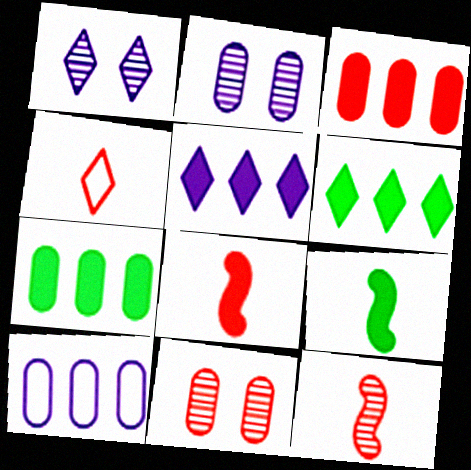[[1, 4, 6]]